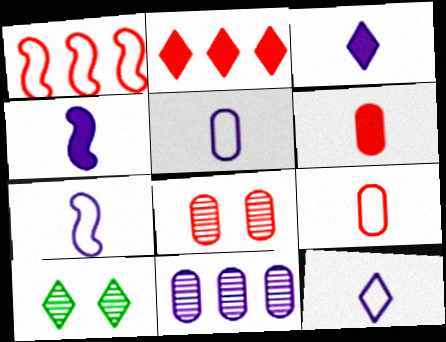[[2, 10, 12], 
[5, 7, 12]]